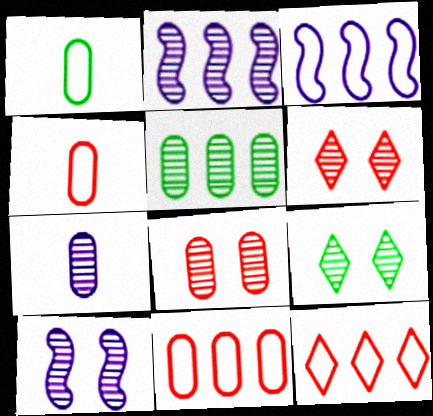[[5, 7, 8], 
[8, 9, 10]]